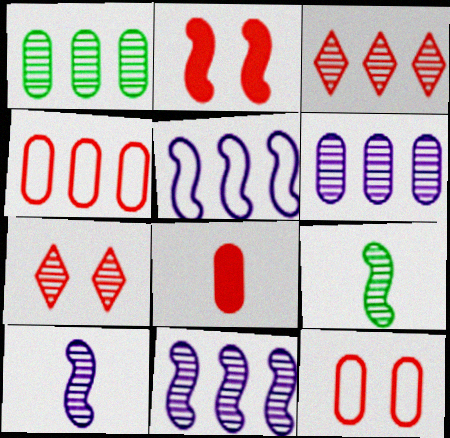[[1, 3, 11], 
[1, 7, 10], 
[2, 5, 9], 
[2, 7, 12], 
[6, 7, 9]]